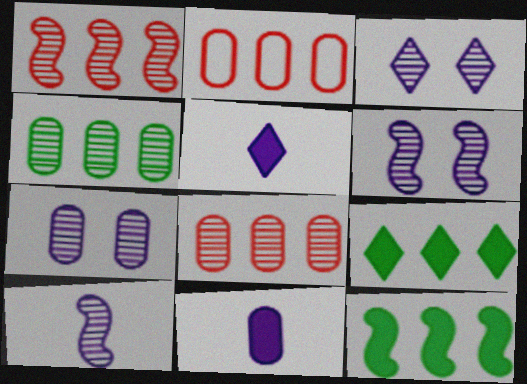[[3, 6, 7]]